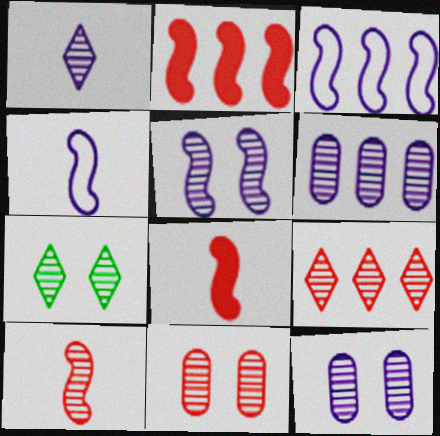[[1, 5, 6], 
[1, 7, 9], 
[5, 7, 11], 
[6, 7, 10], 
[9, 10, 11]]